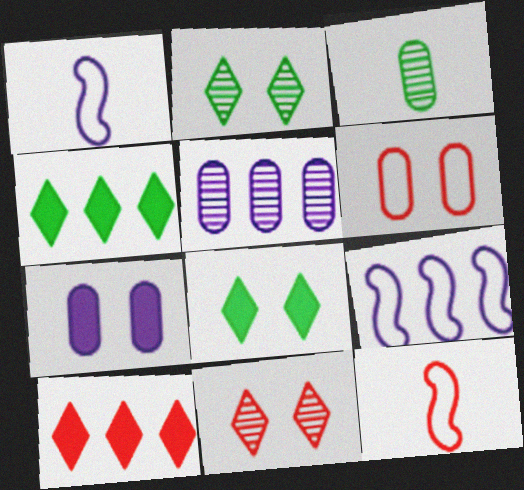[[5, 8, 12]]